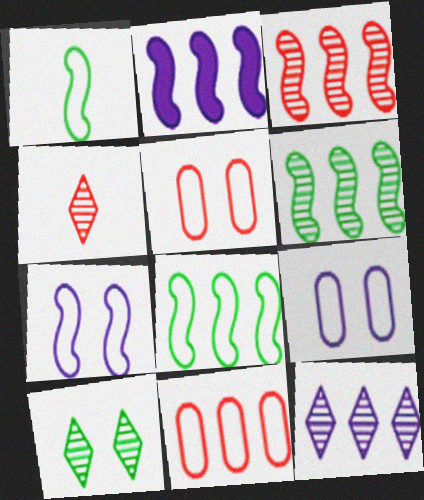[[2, 3, 8], 
[4, 10, 12]]